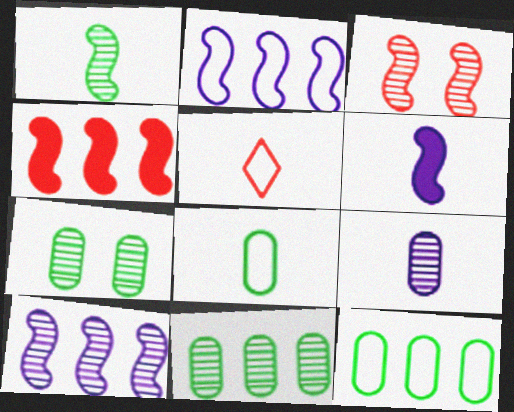[[1, 3, 10]]